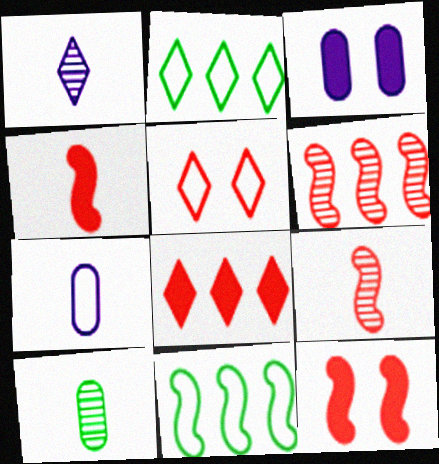[[1, 9, 10], 
[2, 3, 9], 
[5, 7, 11]]